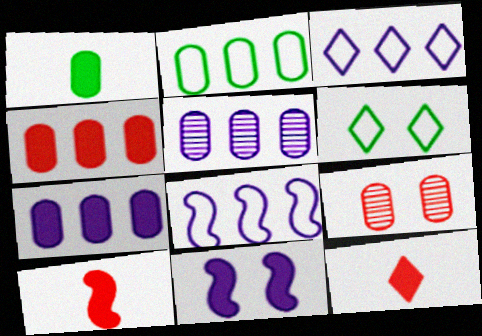[[2, 4, 5], 
[5, 6, 10], 
[6, 9, 11]]